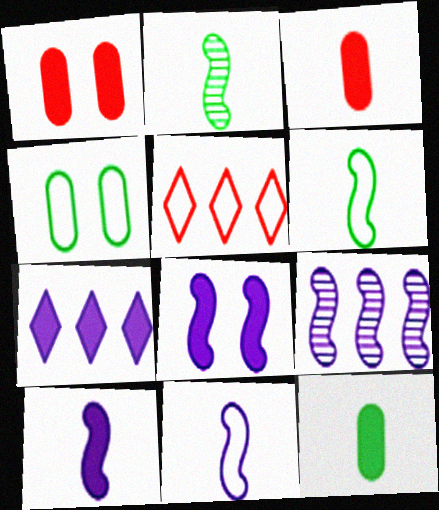[[4, 5, 11], 
[8, 9, 11]]